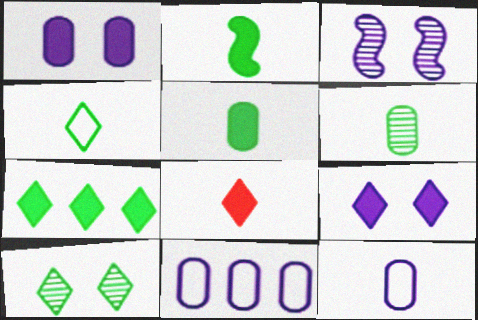[[2, 4, 6], 
[4, 7, 10], 
[7, 8, 9]]